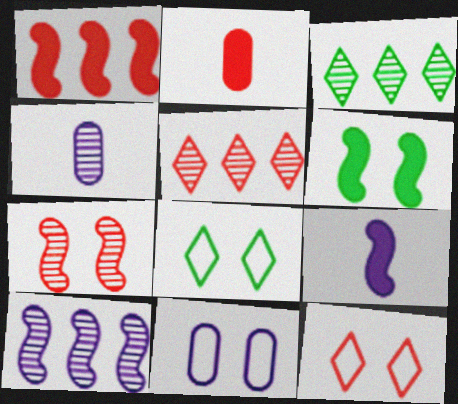[[1, 4, 8], 
[1, 6, 9], 
[2, 8, 10], 
[3, 4, 7]]